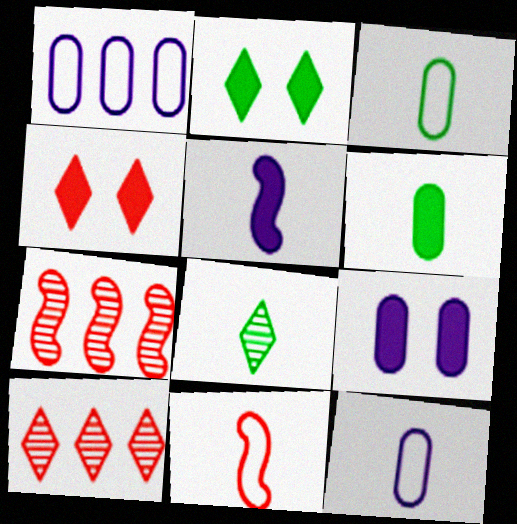[[2, 7, 12]]